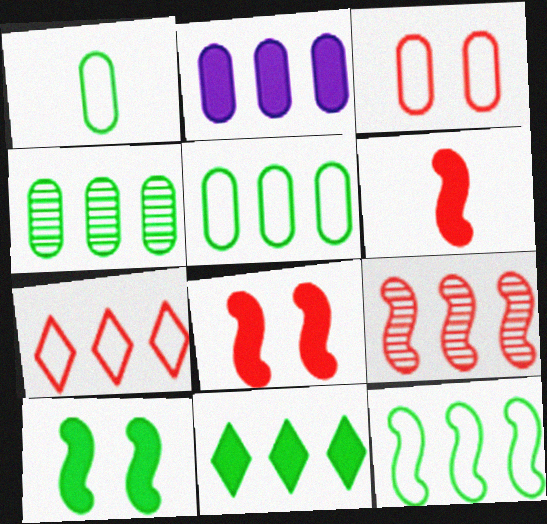[[4, 11, 12]]